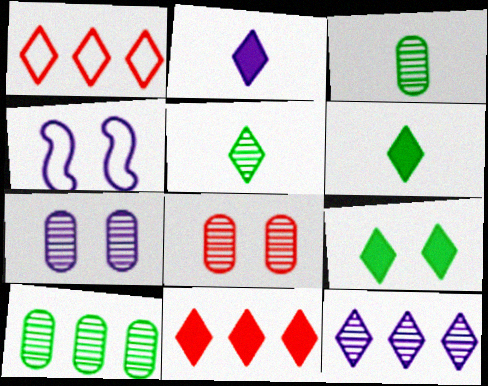[[2, 9, 11], 
[3, 4, 11], 
[4, 8, 9]]